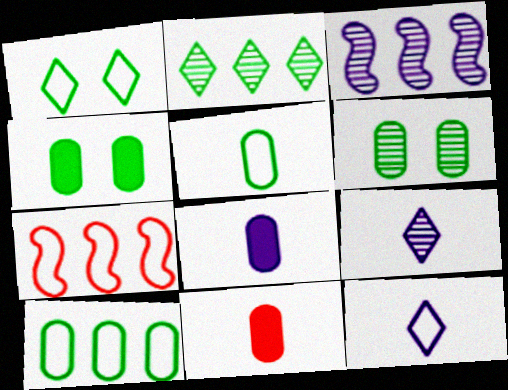[[1, 3, 11], 
[4, 7, 9]]